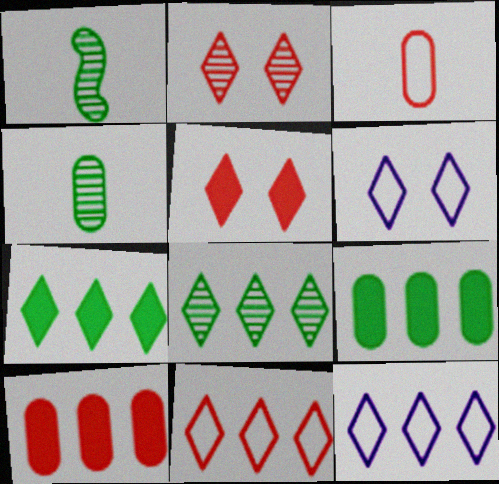[[1, 6, 10]]